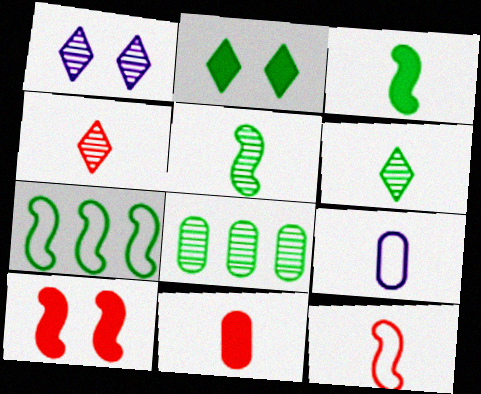[[1, 7, 11], 
[3, 4, 9], 
[4, 11, 12]]